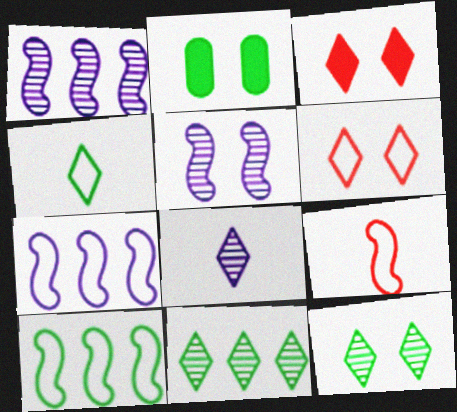[[2, 5, 6]]